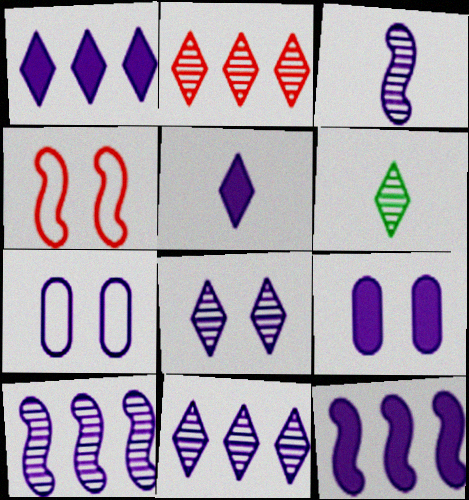[[1, 3, 7], 
[2, 6, 8], 
[5, 7, 10], 
[5, 9, 12]]